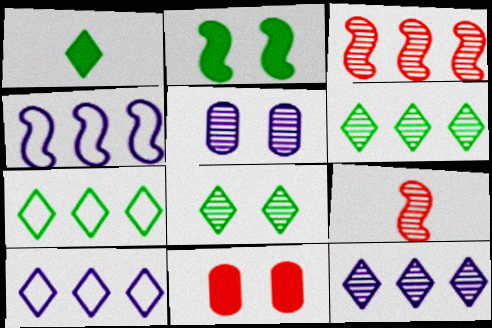[[1, 7, 8], 
[2, 4, 9], 
[5, 6, 9]]